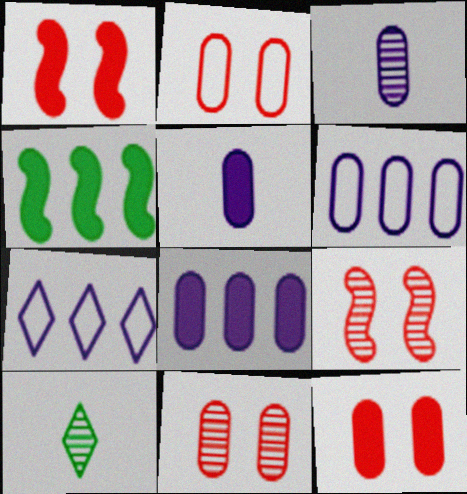[[1, 6, 10], 
[2, 11, 12]]